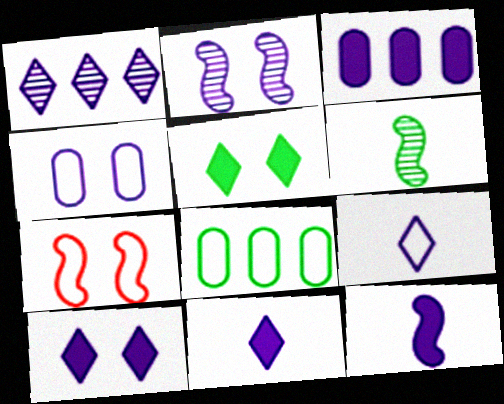[[1, 4, 12], 
[1, 9, 10], 
[2, 3, 9], 
[2, 4, 10], 
[3, 10, 12], 
[5, 6, 8], 
[7, 8, 9]]